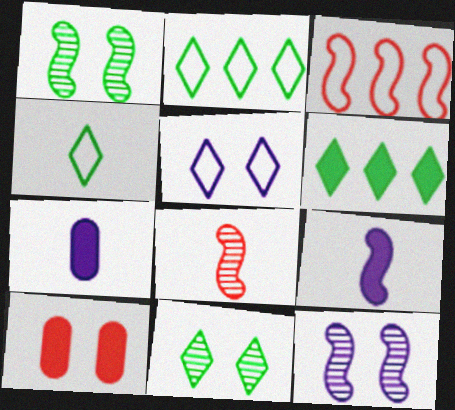[[1, 3, 9], 
[1, 5, 10], 
[3, 7, 11], 
[4, 6, 11], 
[4, 7, 8], 
[6, 9, 10]]